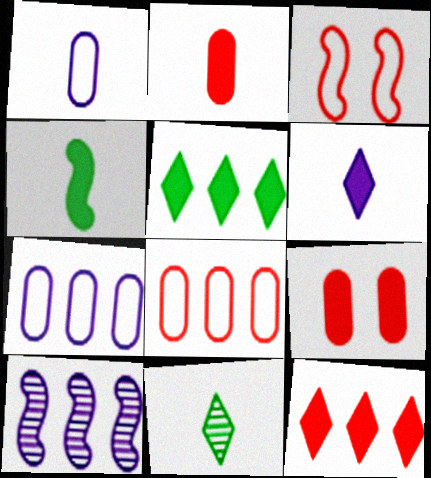[[2, 4, 6], 
[3, 4, 10], 
[5, 8, 10]]